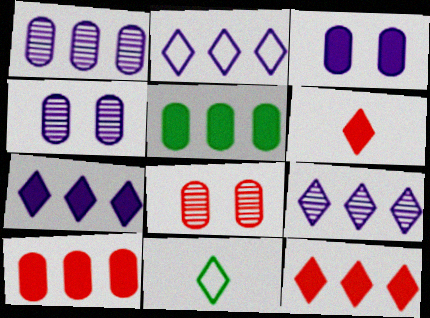[[2, 7, 9]]